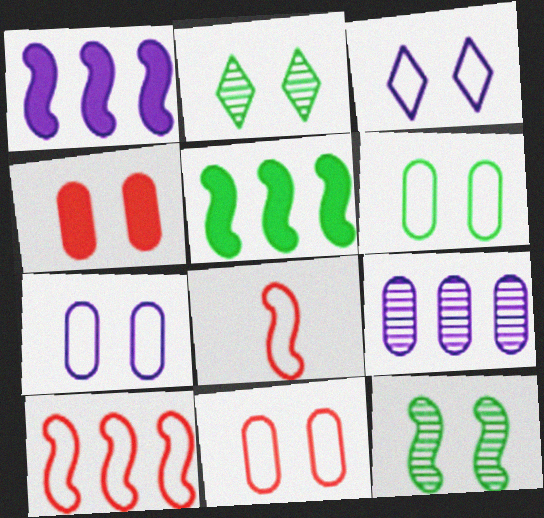[[1, 8, 12], 
[3, 4, 12], 
[6, 7, 11]]